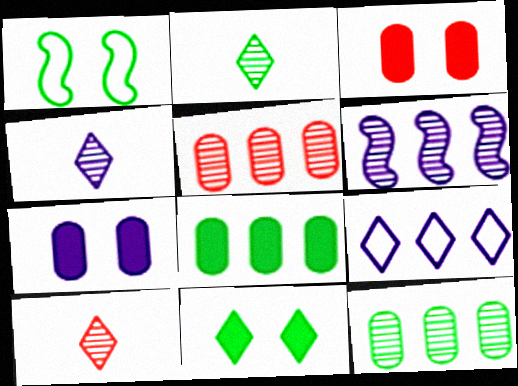[[1, 2, 8], 
[2, 4, 10], 
[9, 10, 11]]